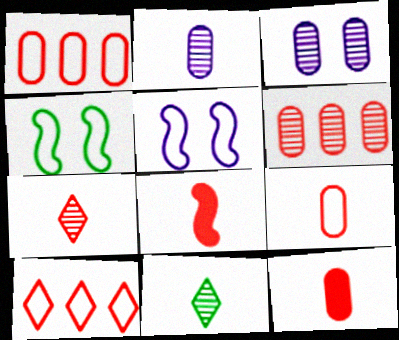[[7, 8, 9]]